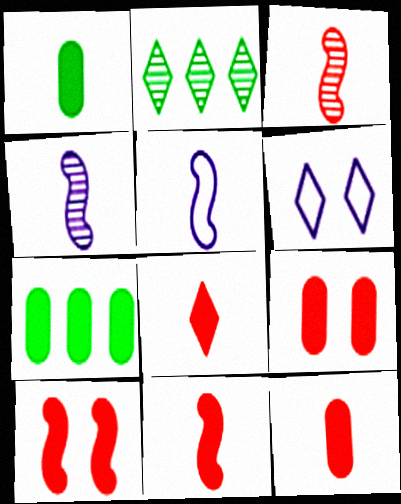[[2, 5, 9], 
[2, 6, 8], 
[3, 6, 7], 
[8, 11, 12]]